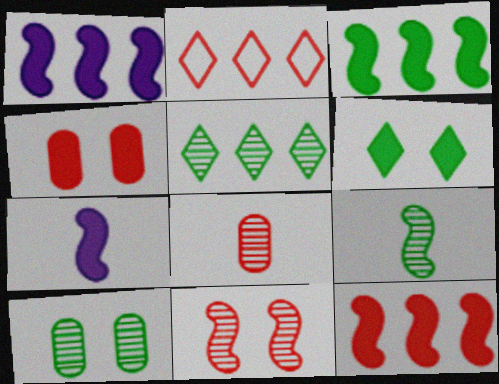[[1, 3, 12], 
[2, 7, 10], 
[5, 9, 10]]